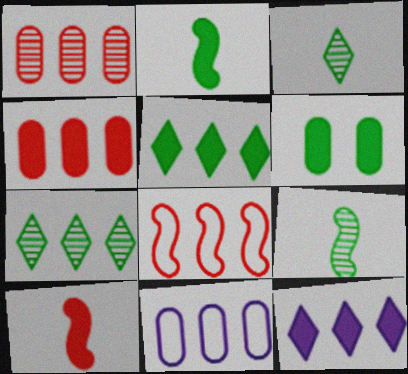[[2, 5, 6], 
[6, 10, 12]]